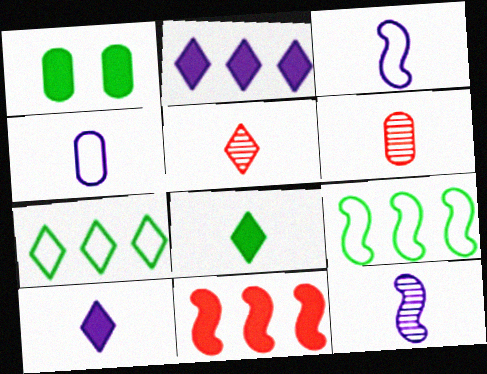[[1, 10, 11], 
[3, 6, 8], 
[4, 10, 12]]